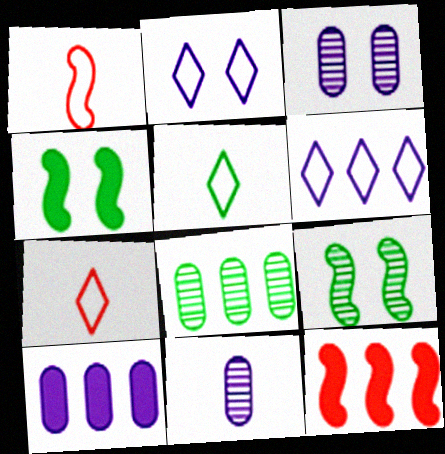[[3, 5, 12], 
[4, 5, 8], 
[6, 8, 12], 
[7, 9, 10]]